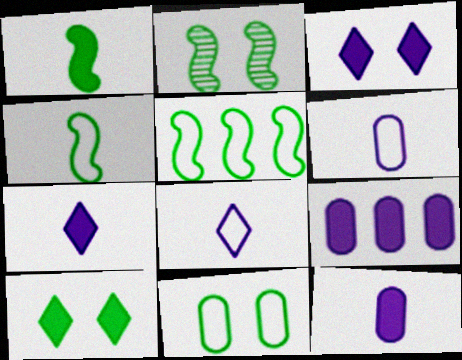[[1, 2, 5], 
[2, 10, 11]]